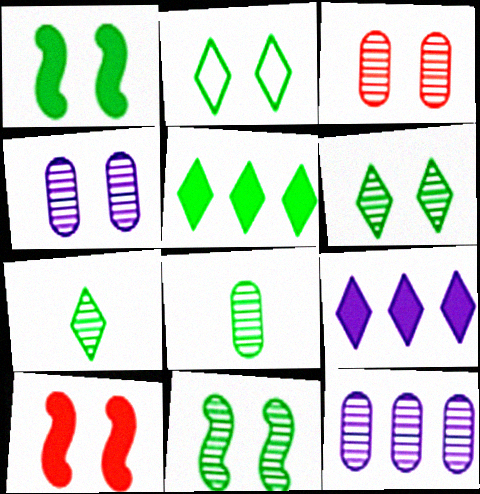[[2, 4, 10], 
[2, 5, 7], 
[3, 8, 12]]